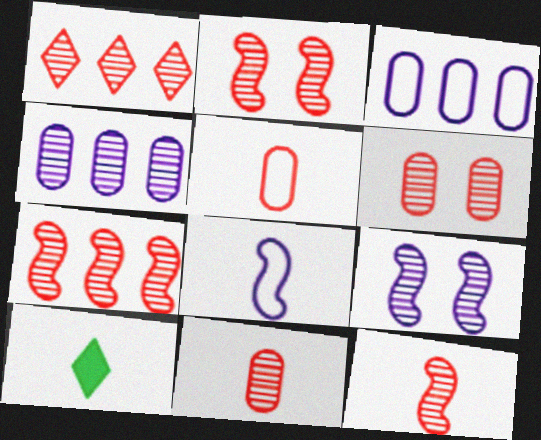[[1, 2, 11], 
[1, 6, 12], 
[2, 3, 10], 
[2, 7, 12], 
[8, 10, 11]]